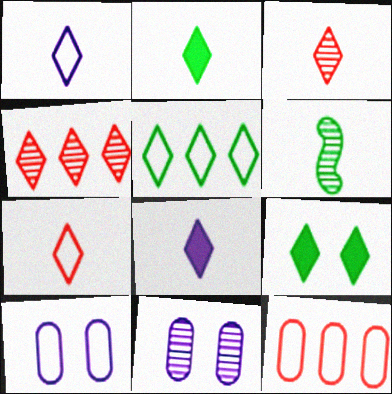[[1, 2, 3], 
[1, 4, 9], 
[4, 6, 11]]